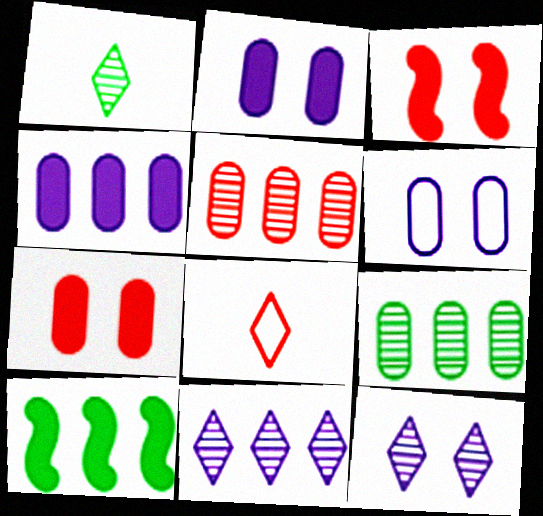[[3, 5, 8]]